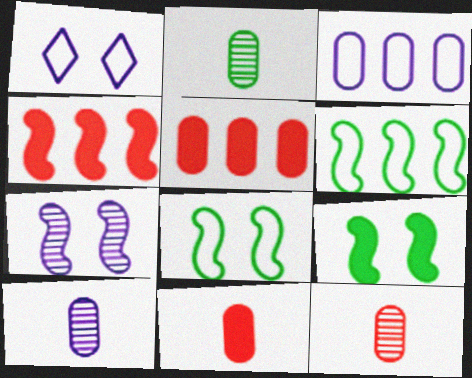[[1, 2, 4], 
[2, 10, 12]]